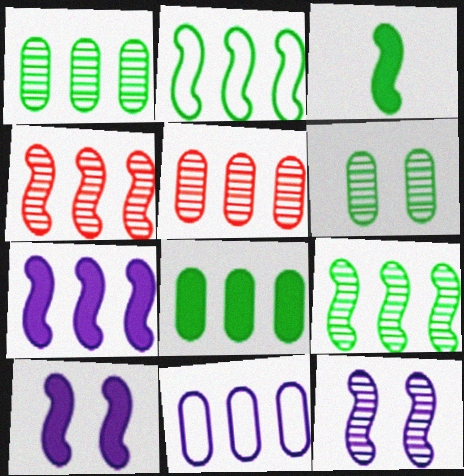[[2, 4, 7], 
[5, 8, 11]]